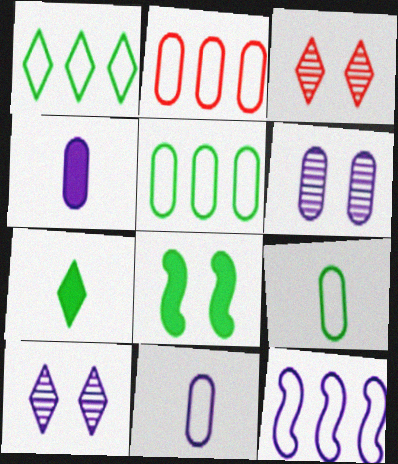[[1, 2, 12], 
[4, 10, 12]]